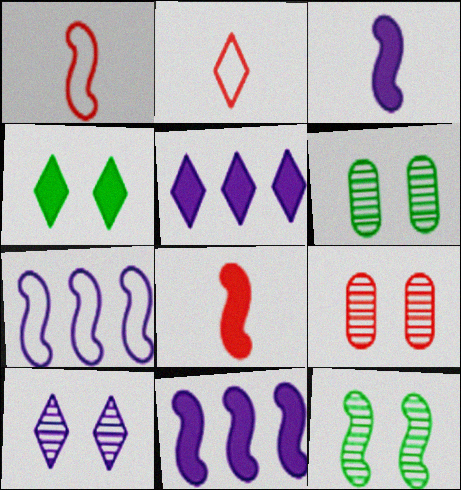[[1, 5, 6], 
[1, 11, 12], 
[2, 6, 11], 
[7, 8, 12], 
[9, 10, 12]]